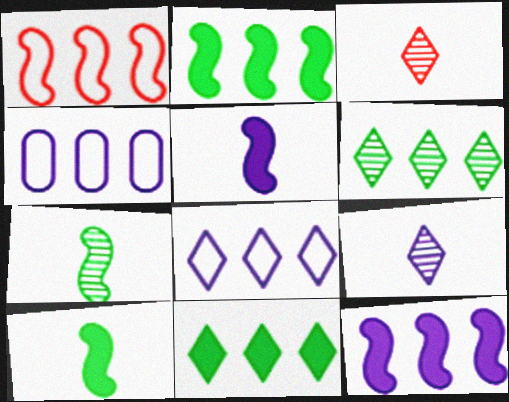[]